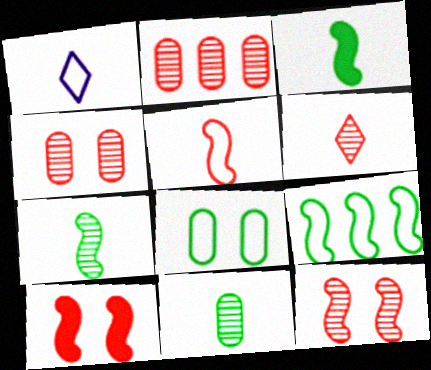[[2, 6, 12]]